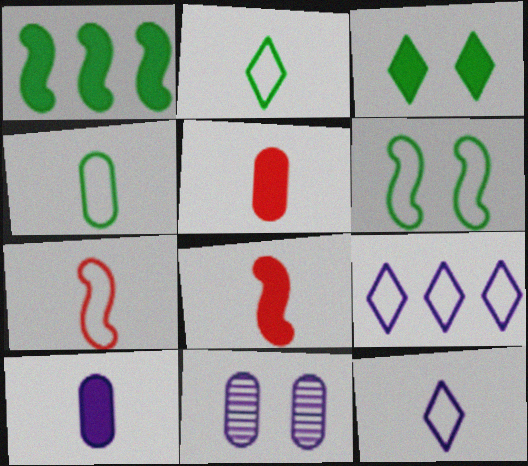[[4, 7, 12]]